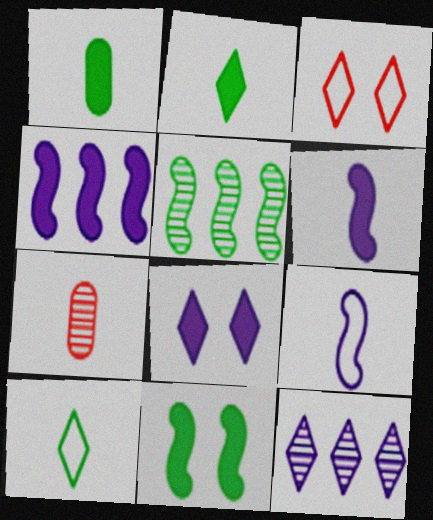[[2, 3, 12], 
[2, 7, 9], 
[6, 7, 10]]